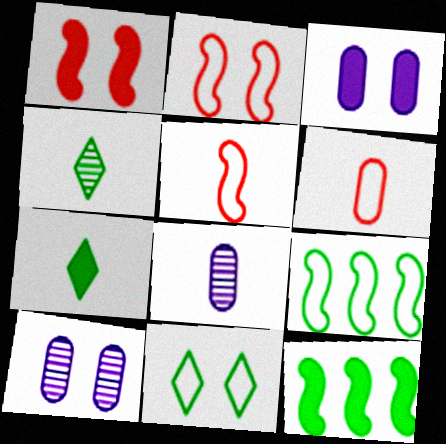[[1, 10, 11], 
[5, 7, 8]]